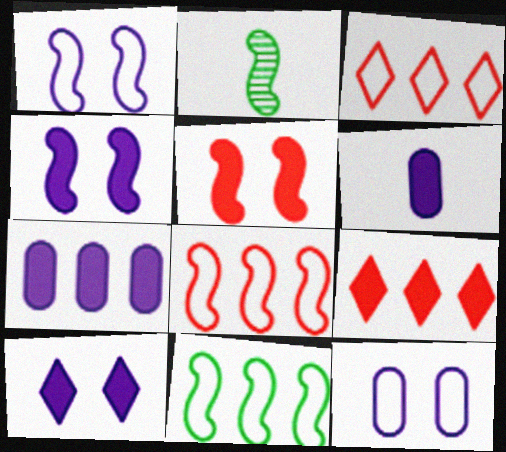[[2, 4, 8], 
[2, 9, 12]]